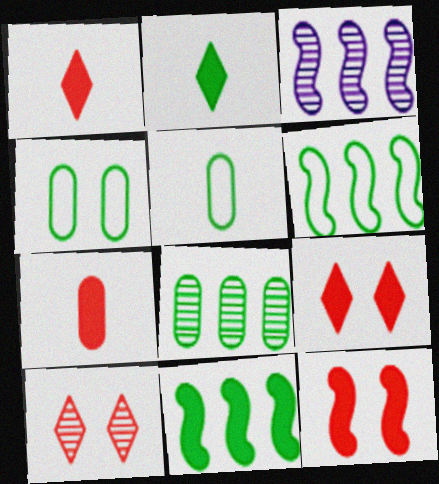[[1, 3, 4], 
[3, 5, 9]]